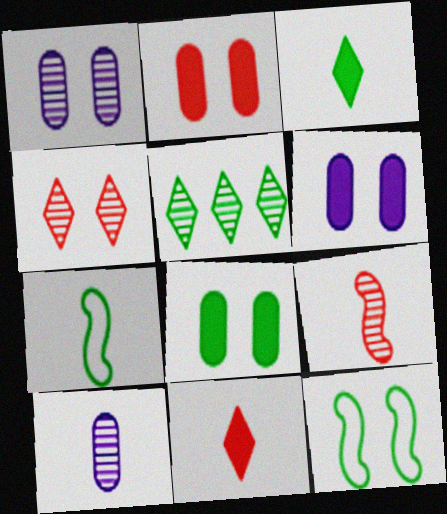[[1, 5, 9], 
[2, 6, 8], 
[4, 6, 12], 
[5, 7, 8], 
[7, 10, 11]]